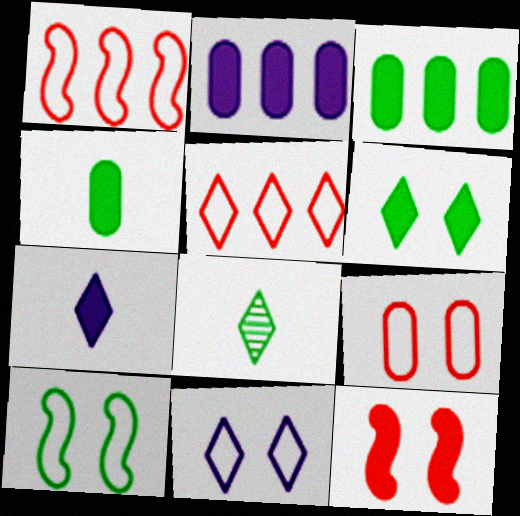[[3, 7, 12], 
[3, 8, 10], 
[9, 10, 11]]